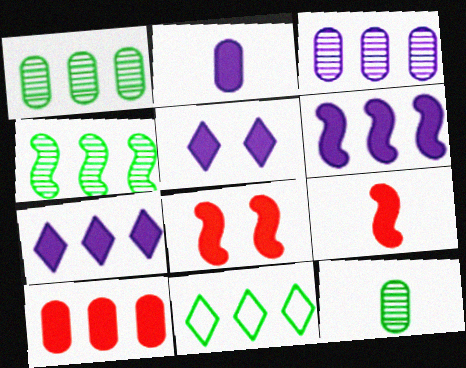[[2, 5, 6]]